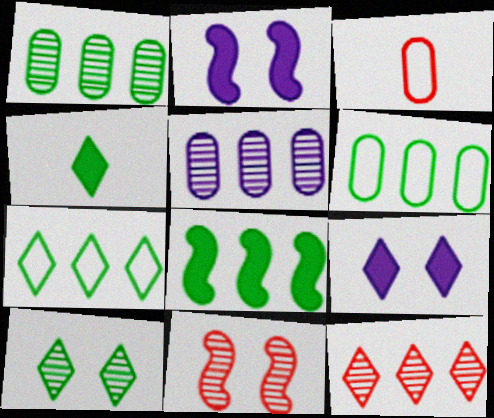[[1, 7, 8], 
[4, 7, 10]]